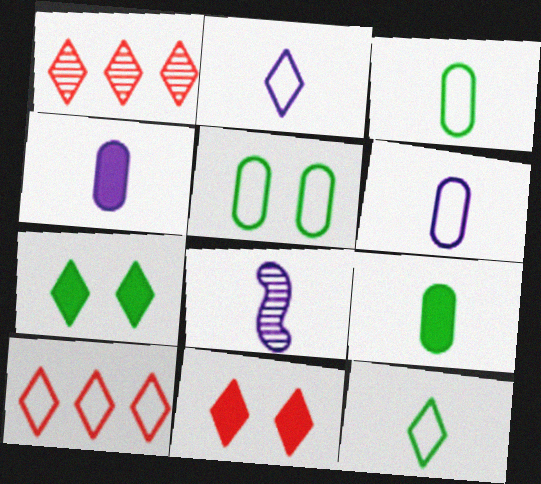[[1, 2, 7], 
[2, 4, 8]]